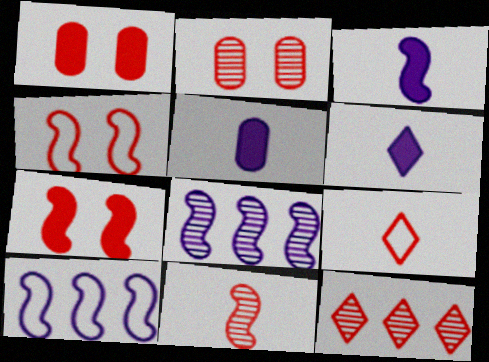[[2, 11, 12], 
[3, 5, 6]]